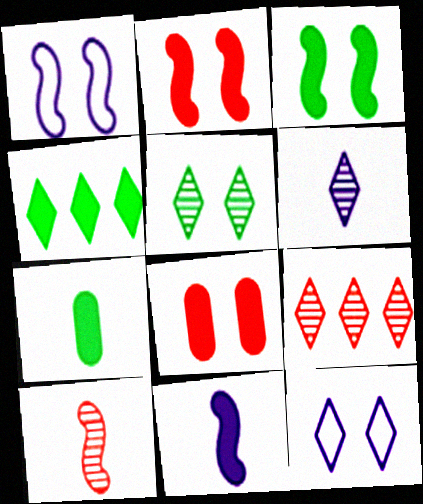[[1, 5, 8], 
[1, 7, 9], 
[3, 4, 7], 
[4, 8, 11], 
[5, 6, 9]]